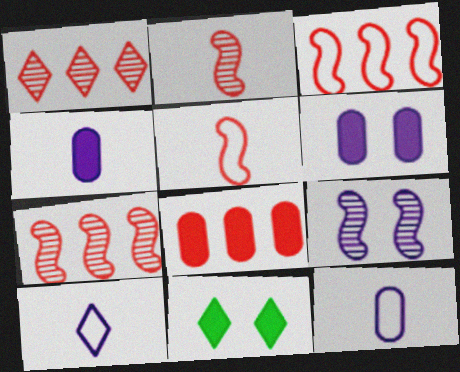[[1, 3, 8], 
[1, 10, 11], 
[7, 11, 12]]